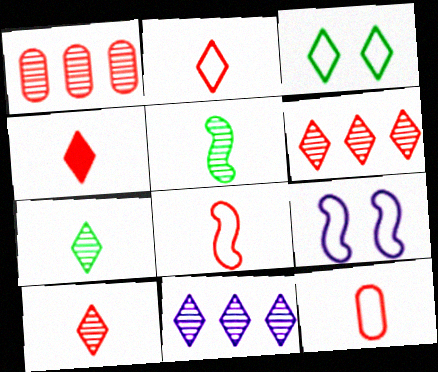[[2, 4, 10], 
[2, 8, 12], 
[3, 4, 11]]